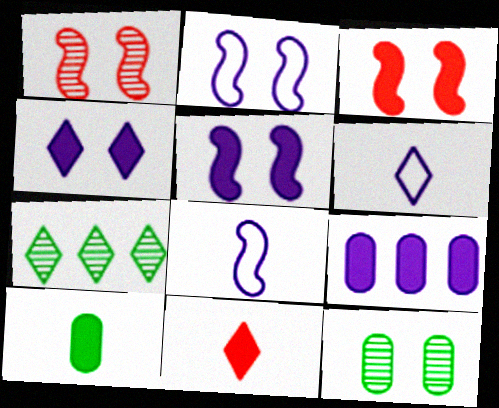[]